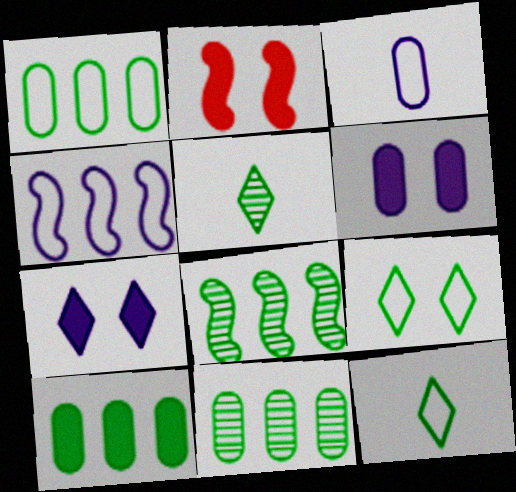[[1, 10, 11]]